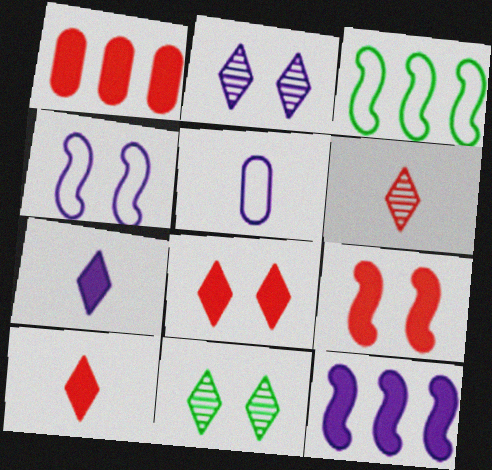[[1, 9, 10], 
[2, 5, 12]]